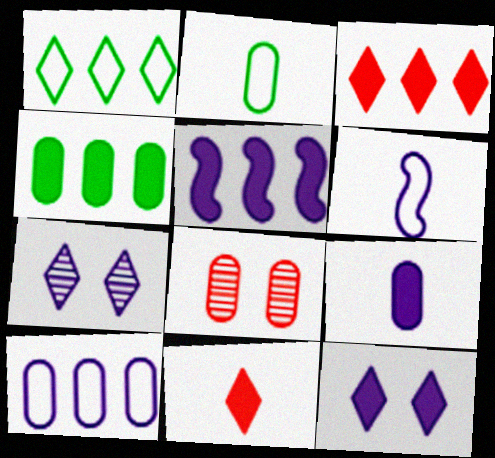[[1, 7, 11], 
[3, 4, 5], 
[5, 9, 12]]